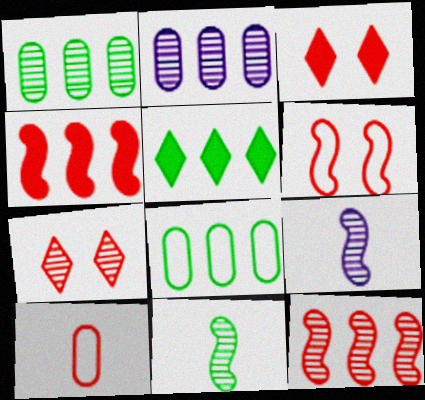[[1, 7, 9], 
[2, 7, 11], 
[3, 8, 9], 
[3, 10, 12], 
[4, 7, 10]]